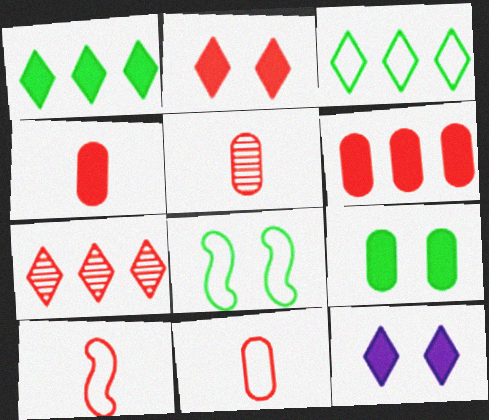[[4, 5, 11]]